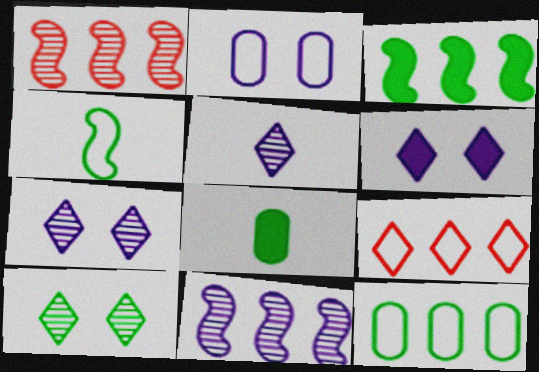[[2, 4, 9]]